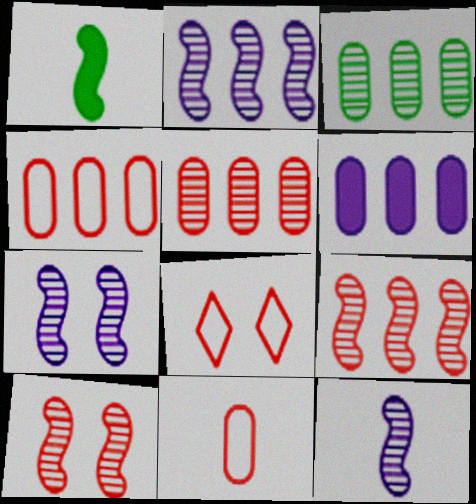[[2, 7, 12], 
[3, 4, 6]]